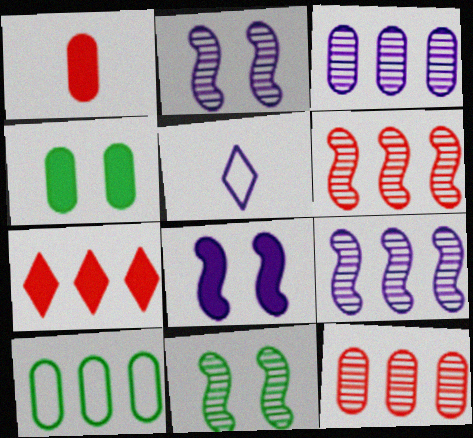[[3, 5, 8], 
[4, 5, 6], 
[7, 9, 10]]